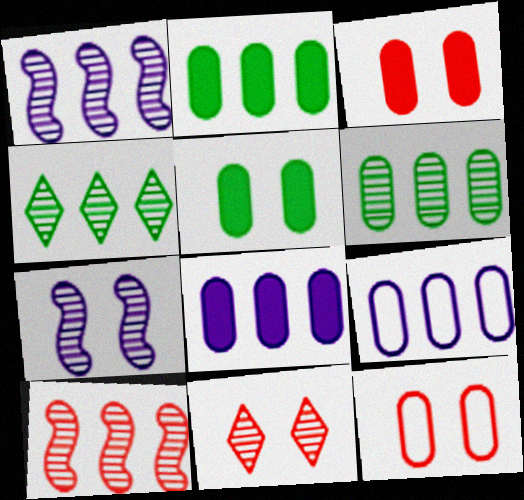[]